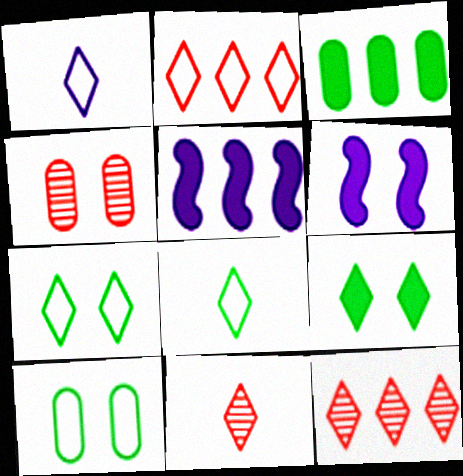[[1, 2, 7], 
[1, 9, 12], 
[4, 5, 8], 
[4, 6, 7], 
[5, 10, 11]]